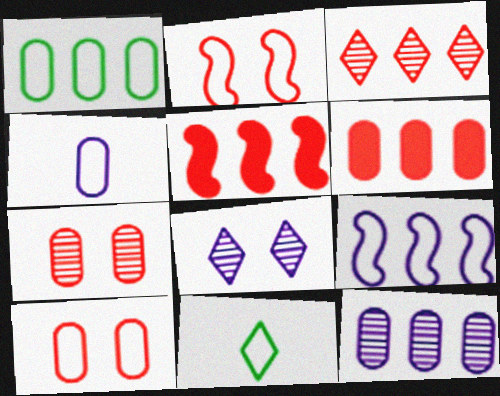[[1, 4, 10], 
[1, 6, 12], 
[9, 10, 11]]